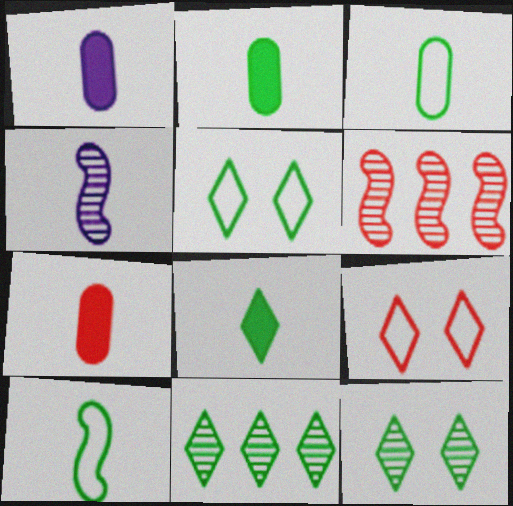[[1, 2, 7], 
[1, 5, 6], 
[5, 8, 11], 
[6, 7, 9]]